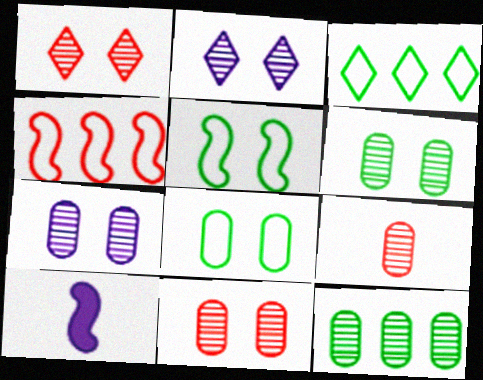[[3, 10, 11], 
[6, 7, 11], 
[7, 9, 12]]